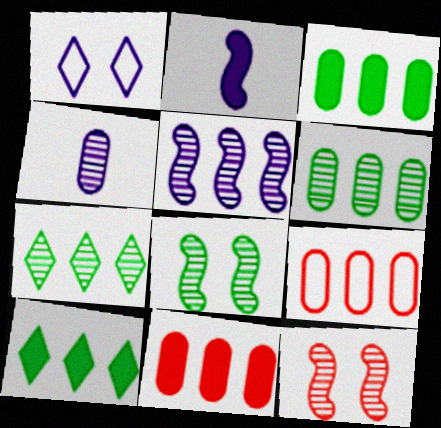[[4, 7, 12], 
[5, 9, 10]]